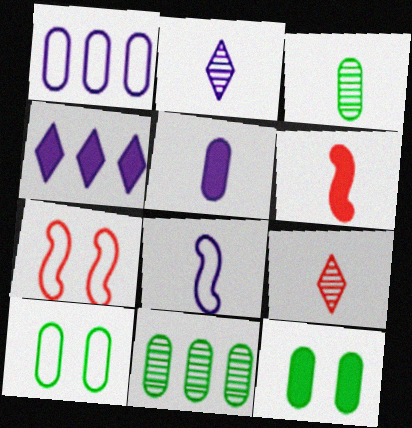[[2, 5, 8], 
[3, 4, 7], 
[4, 6, 12]]